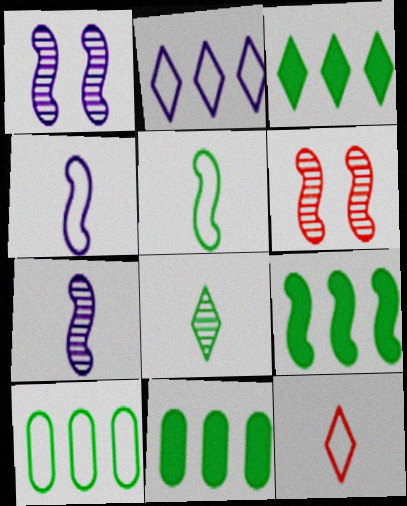[[1, 11, 12], 
[3, 9, 11], 
[4, 6, 9]]